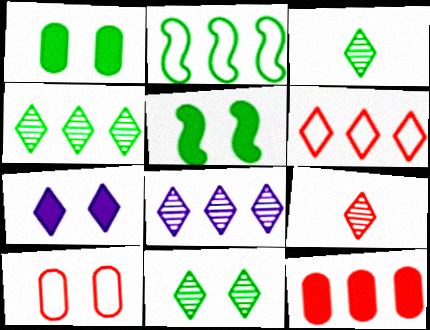[[1, 2, 3], 
[2, 8, 12], 
[3, 4, 11], 
[3, 6, 7], 
[8, 9, 11]]